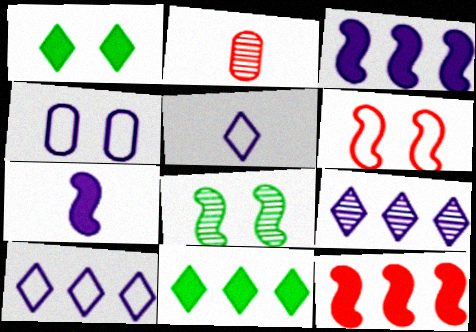[[2, 8, 9], 
[4, 7, 9]]